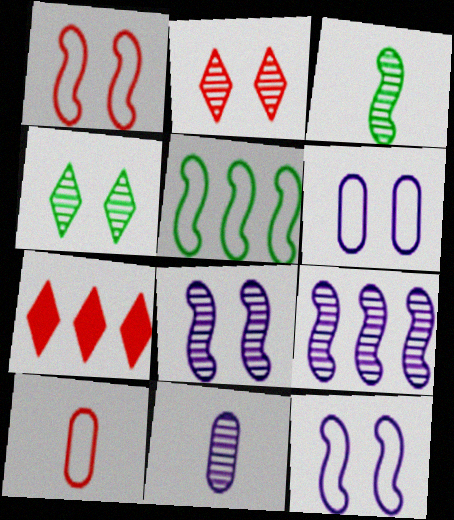[[3, 6, 7]]